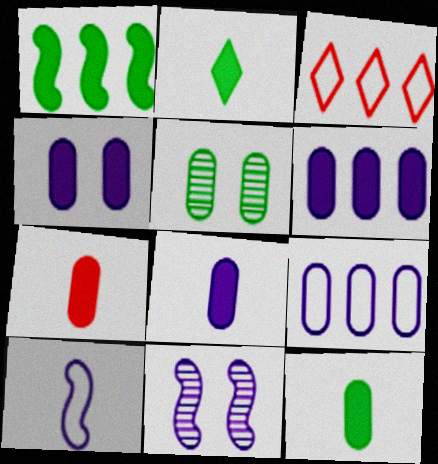[[3, 11, 12], 
[4, 6, 8], 
[5, 7, 9], 
[7, 8, 12]]